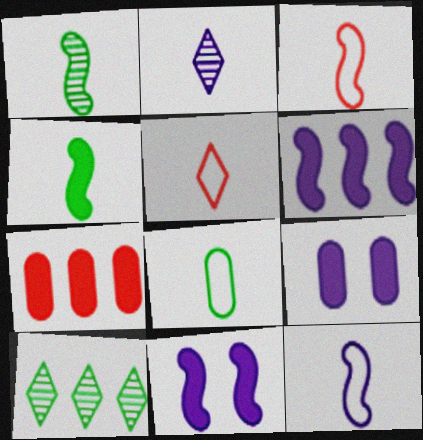[[3, 9, 10], 
[5, 8, 12]]